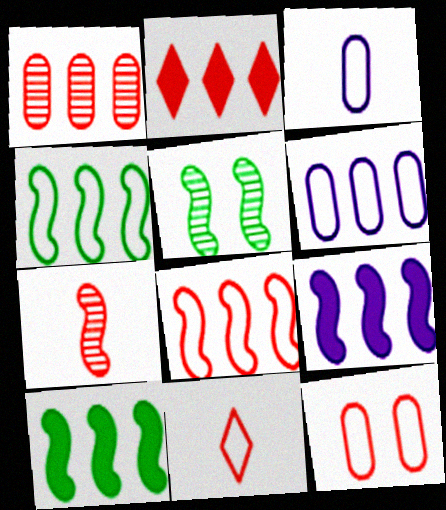[[1, 2, 8], 
[2, 3, 5], 
[2, 7, 12], 
[8, 11, 12]]